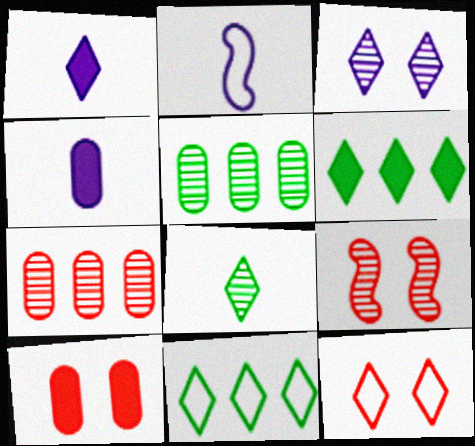[[4, 9, 11], 
[9, 10, 12]]